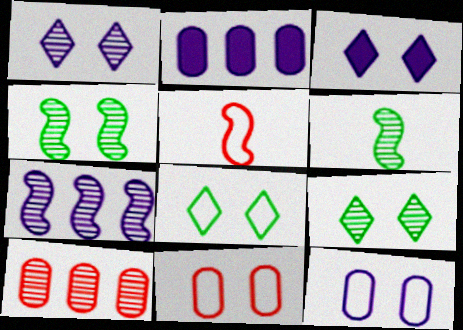[[1, 6, 10], 
[2, 5, 9], 
[3, 4, 11]]